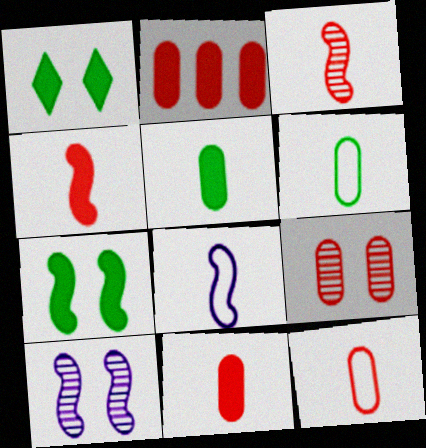[[2, 9, 12]]